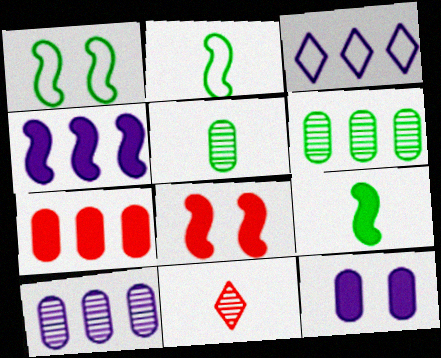[[3, 4, 10], 
[3, 5, 8], 
[4, 8, 9]]